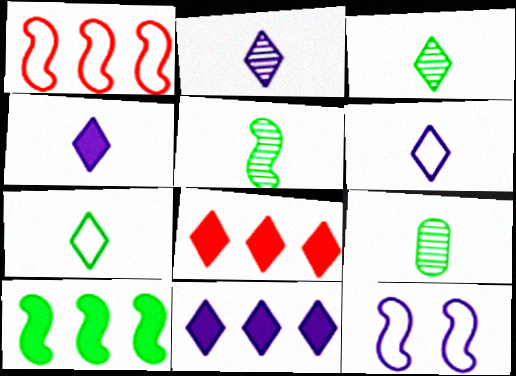[[2, 4, 6], 
[3, 5, 9], 
[8, 9, 12]]